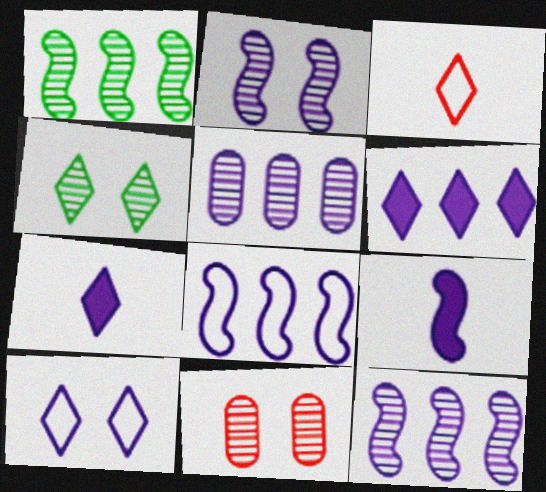[[2, 4, 11], 
[2, 8, 9], 
[3, 4, 6], 
[5, 6, 8], 
[5, 9, 10]]